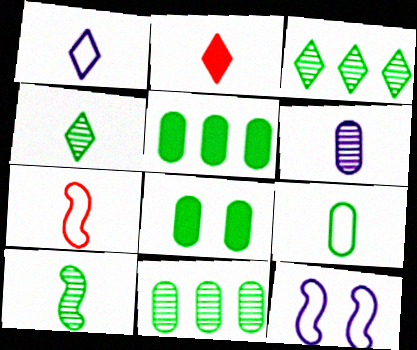[[1, 2, 4], 
[1, 7, 9], 
[2, 11, 12], 
[8, 9, 11]]